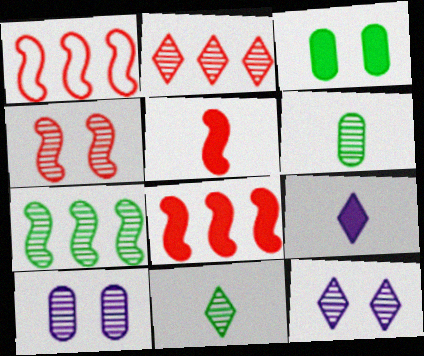[[1, 4, 5], 
[2, 11, 12], 
[3, 8, 9]]